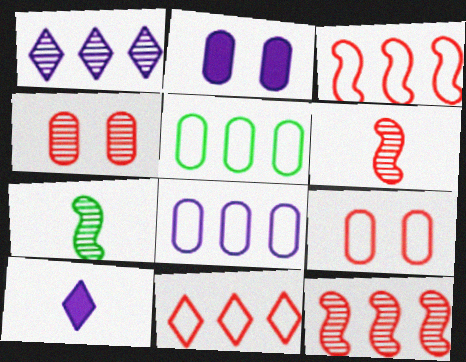[[1, 4, 7], 
[2, 7, 11]]